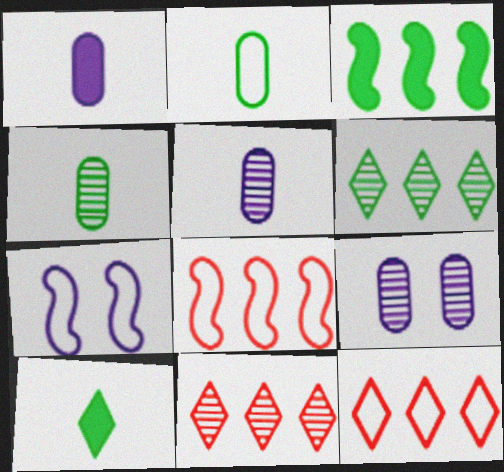[[2, 7, 12], 
[8, 9, 10]]